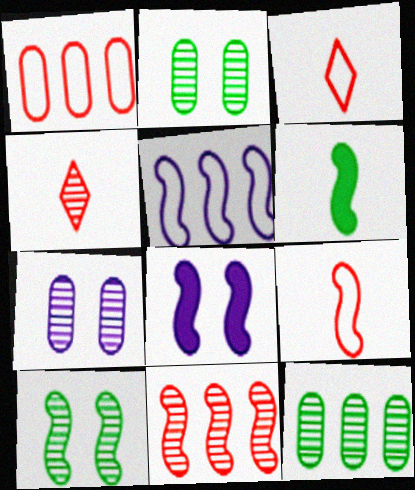[[3, 8, 12]]